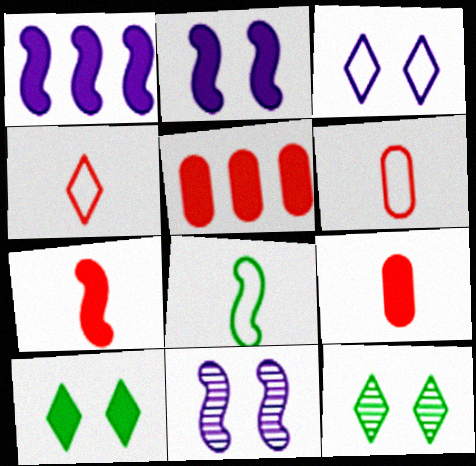[[1, 6, 12], 
[1, 9, 10]]